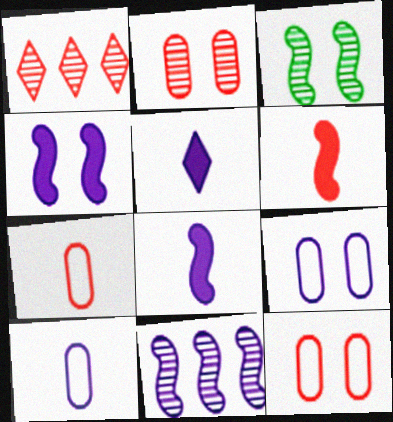[[1, 6, 12], 
[5, 9, 11]]